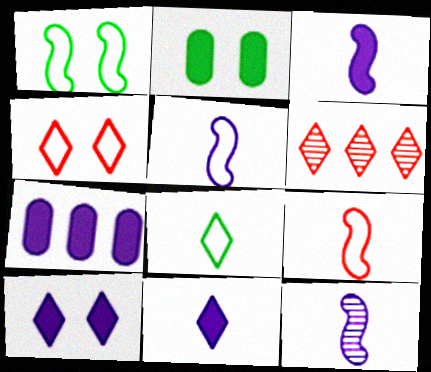[[2, 5, 6], 
[3, 5, 12], 
[3, 7, 10], 
[6, 8, 10]]